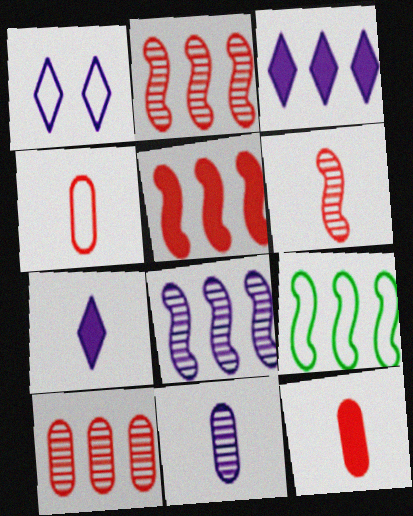[[1, 4, 9], 
[3, 9, 10], 
[5, 8, 9]]